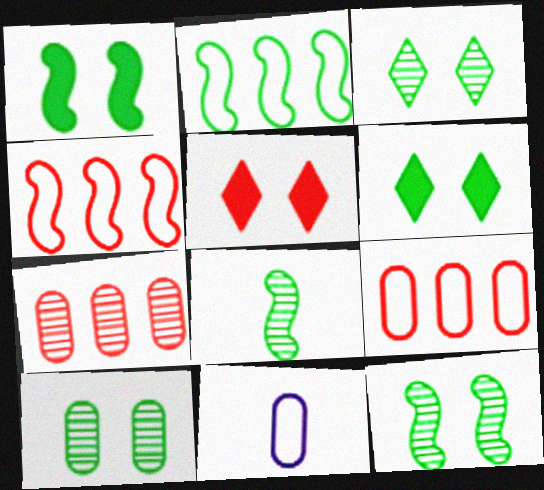[[1, 2, 8], 
[3, 10, 12]]